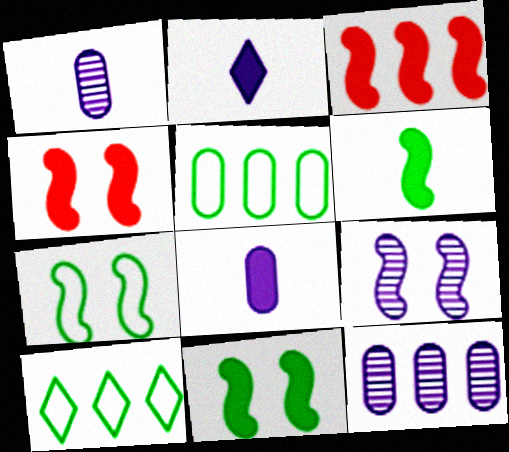[[1, 4, 10], 
[3, 10, 12], 
[4, 7, 9]]